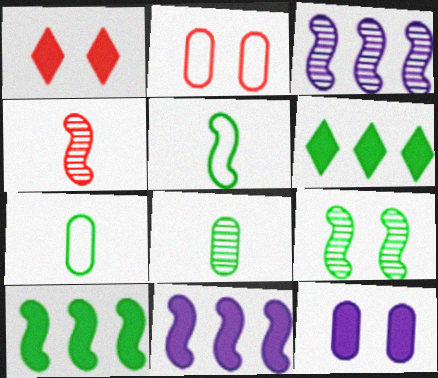[[1, 3, 7], 
[3, 4, 9], 
[5, 9, 10], 
[6, 7, 9]]